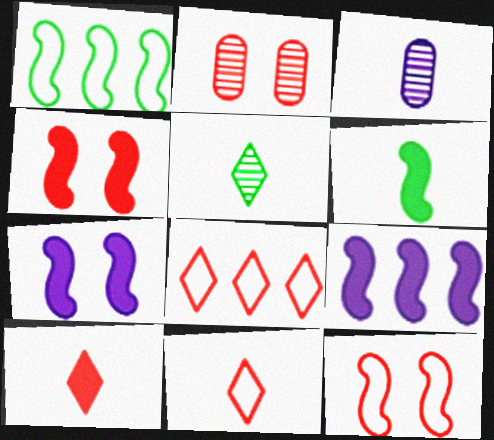[[3, 6, 11], 
[4, 6, 9]]